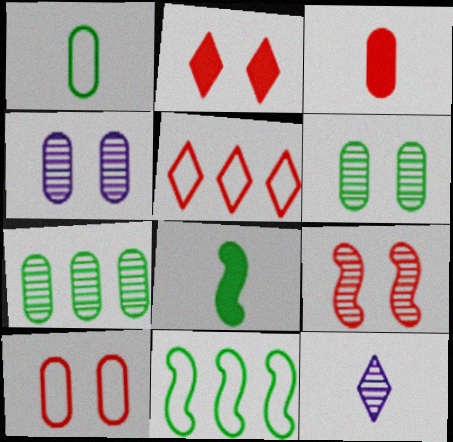[[2, 9, 10], 
[3, 5, 9], 
[4, 5, 8], 
[7, 9, 12]]